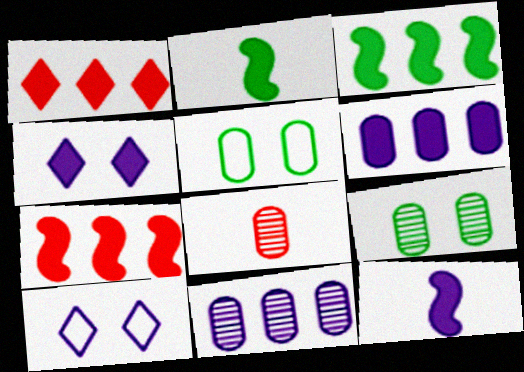[[1, 3, 6], 
[3, 8, 10], 
[4, 6, 12], 
[5, 6, 8], 
[8, 9, 11], 
[10, 11, 12]]